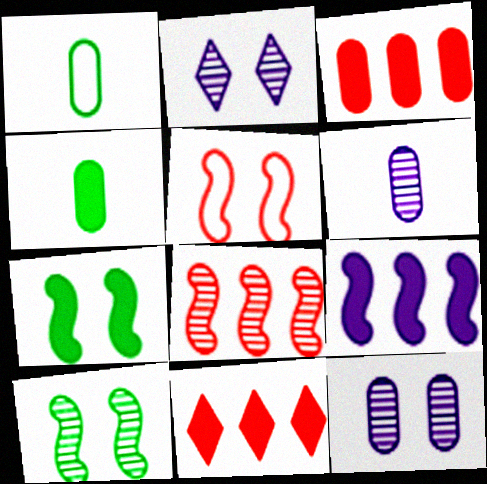[[1, 3, 12]]